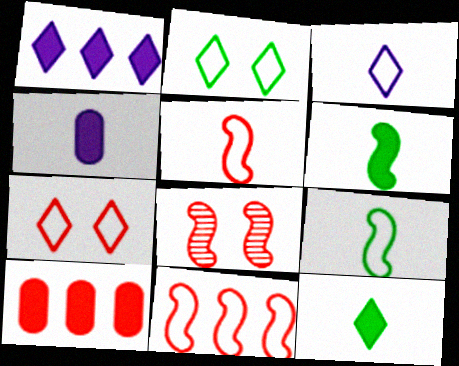[]